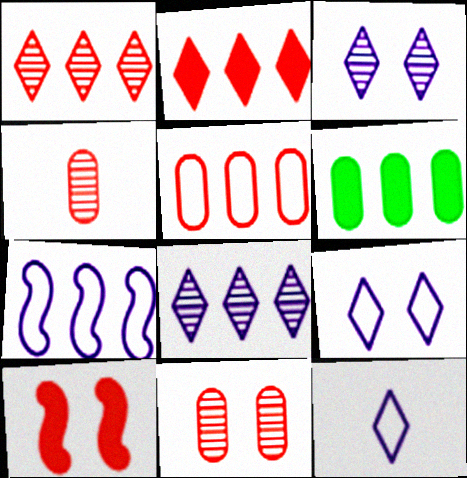[[1, 6, 7]]